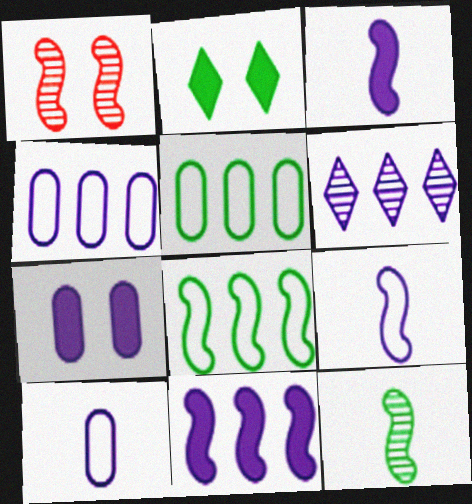[[1, 3, 8], 
[2, 5, 12], 
[4, 6, 11], 
[6, 7, 9]]